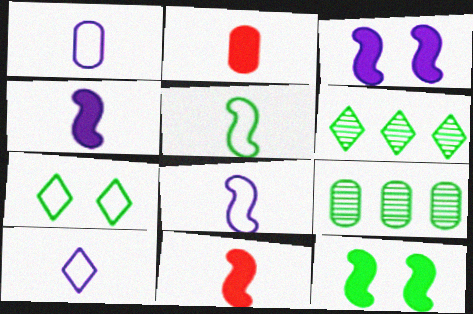[[1, 8, 10]]